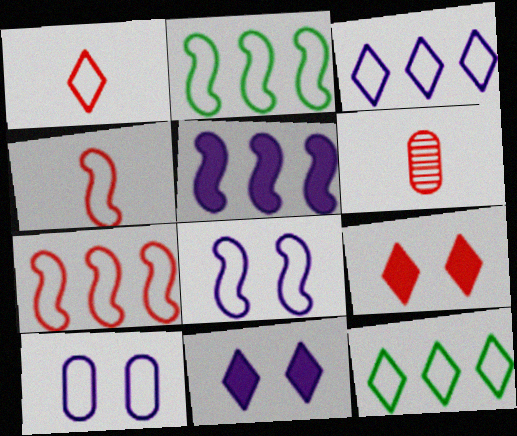[[1, 2, 10], 
[2, 4, 8], 
[2, 6, 11], 
[4, 10, 12], 
[6, 7, 9]]